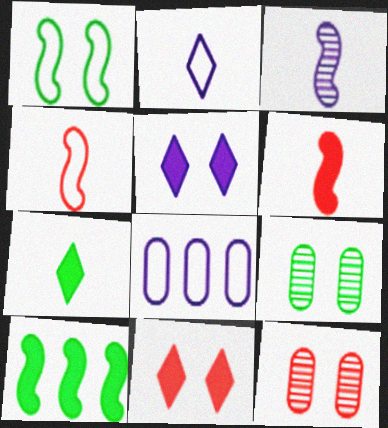[[1, 5, 12], 
[2, 10, 12], 
[3, 5, 8]]